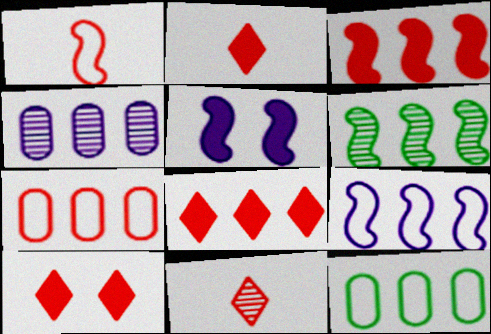[[1, 5, 6], 
[2, 8, 10], 
[3, 6, 9], 
[5, 11, 12]]